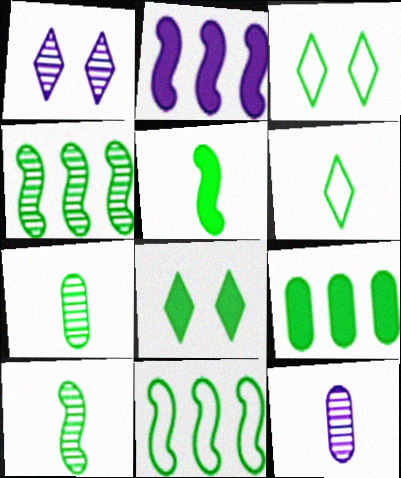[[3, 9, 10], 
[5, 6, 7], 
[5, 8, 9], 
[7, 8, 11]]